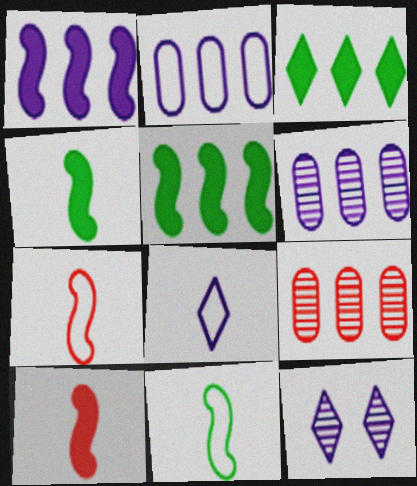[]